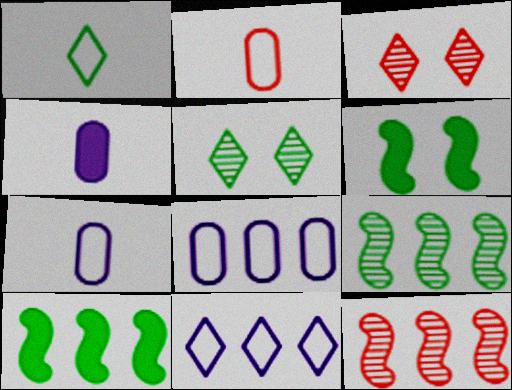[[3, 7, 10]]